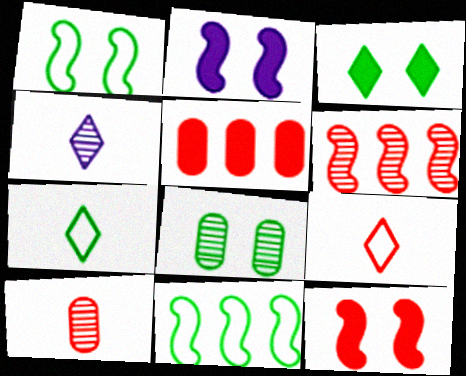[[1, 3, 8], 
[1, 4, 5], 
[4, 6, 8]]